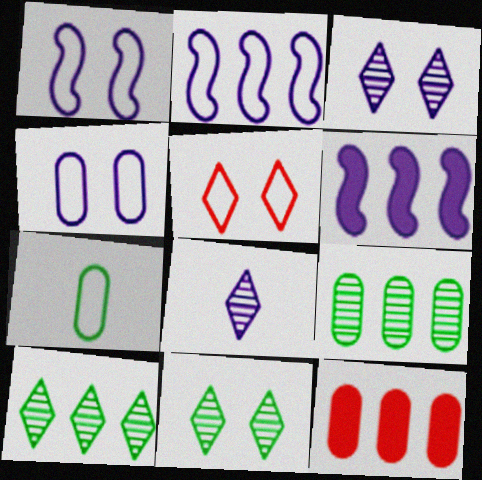[[2, 5, 7], 
[2, 10, 12], 
[4, 6, 8]]